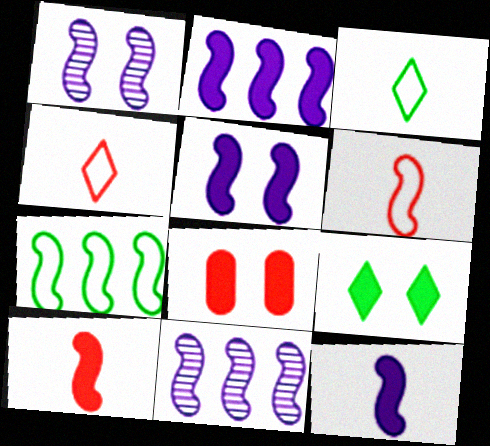[[1, 7, 10], 
[2, 5, 12], 
[3, 8, 11], 
[5, 8, 9]]